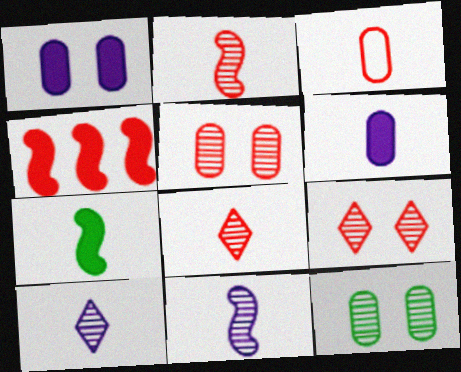[[3, 4, 9], 
[3, 7, 10]]